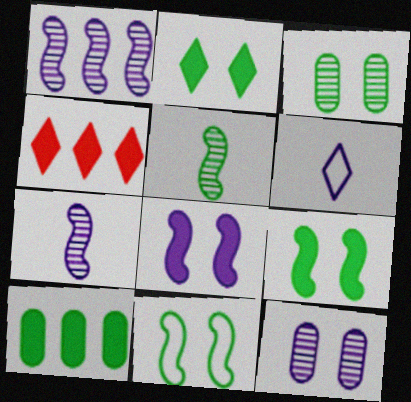[[2, 3, 11]]